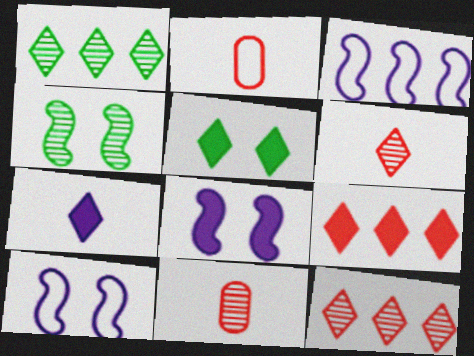[[1, 2, 8], 
[3, 5, 11], 
[5, 7, 9]]